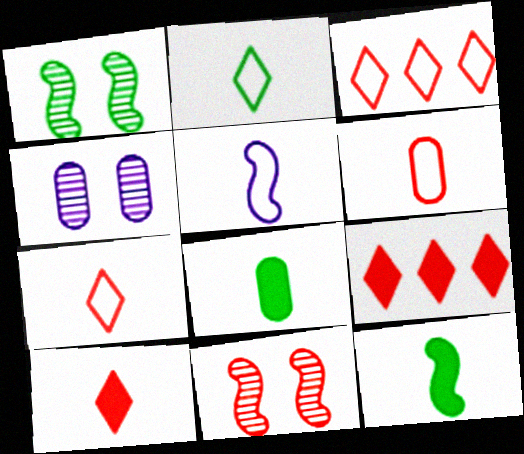[[2, 5, 6], 
[3, 4, 12], 
[6, 9, 11]]